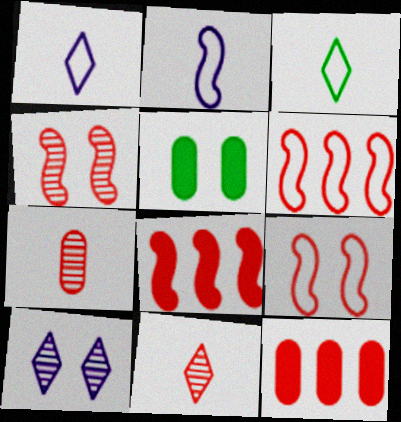[[5, 9, 10], 
[9, 11, 12]]